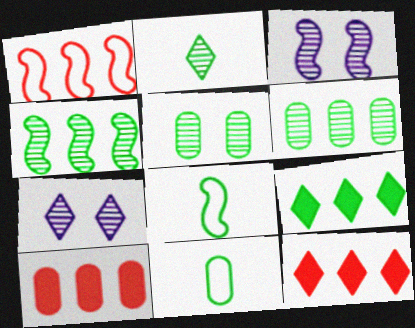[[2, 4, 5], 
[3, 11, 12], 
[5, 8, 9], 
[7, 8, 10]]